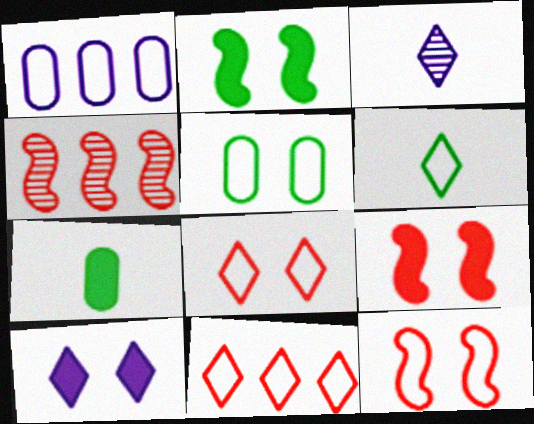[[1, 6, 12]]